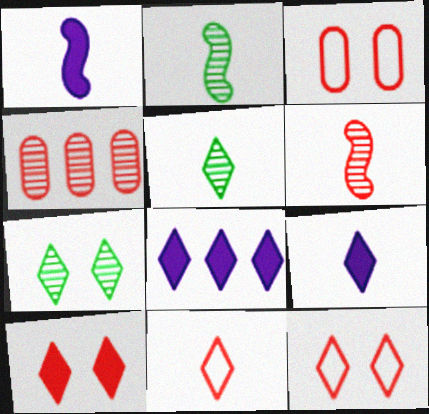[[2, 3, 8], 
[5, 8, 12], 
[5, 9, 11], 
[7, 8, 11]]